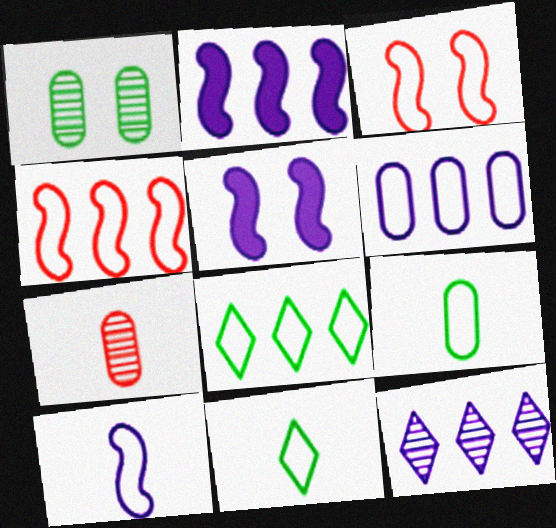[[2, 6, 12], 
[3, 6, 11], 
[4, 6, 8], 
[5, 7, 8]]